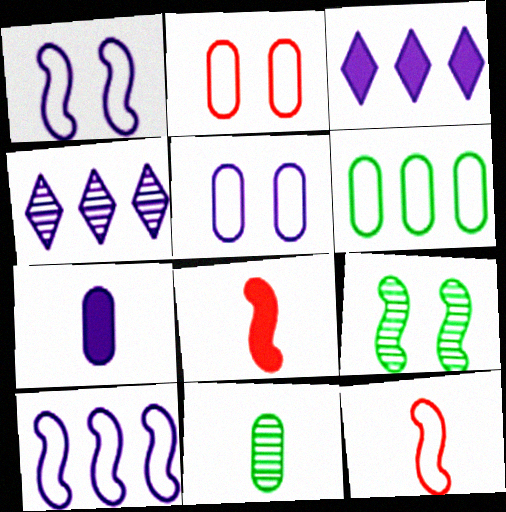[[1, 4, 7], 
[8, 9, 10]]